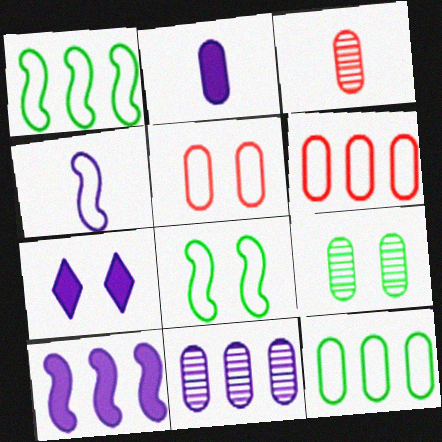[[1, 3, 7], 
[2, 6, 9], 
[2, 7, 10], 
[3, 9, 11], 
[4, 7, 11]]